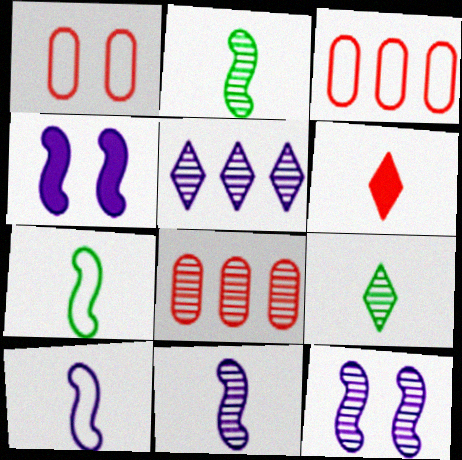[[3, 4, 9], 
[8, 9, 12]]